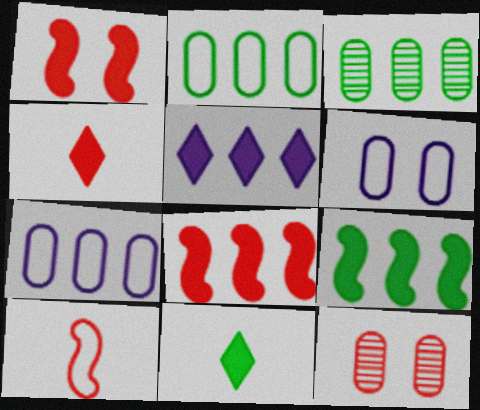[]